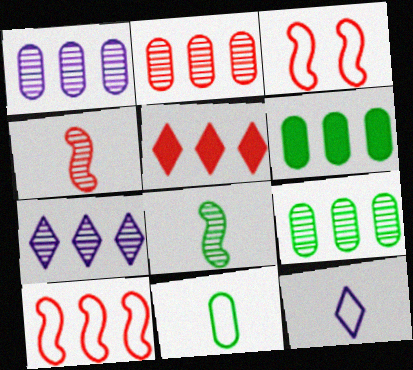[[1, 2, 9], 
[2, 5, 10], 
[6, 7, 10]]